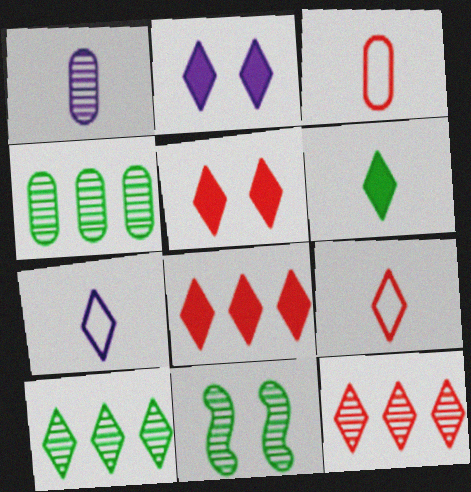[[1, 11, 12], 
[2, 6, 8], 
[2, 9, 10], 
[5, 7, 10], 
[5, 9, 12]]